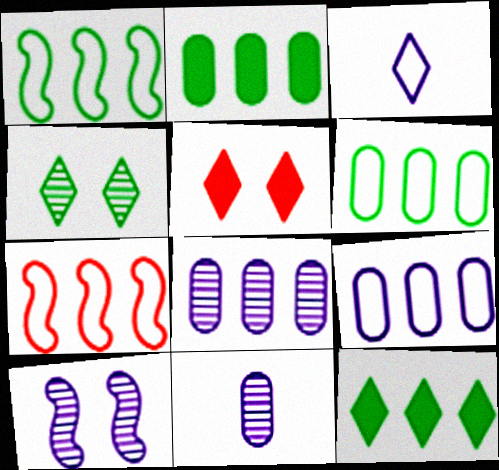[[1, 5, 11], 
[7, 8, 12]]